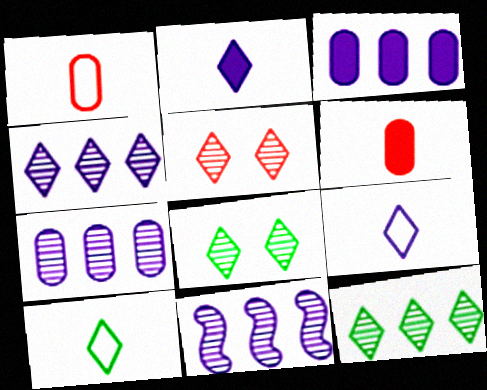[[4, 7, 11]]